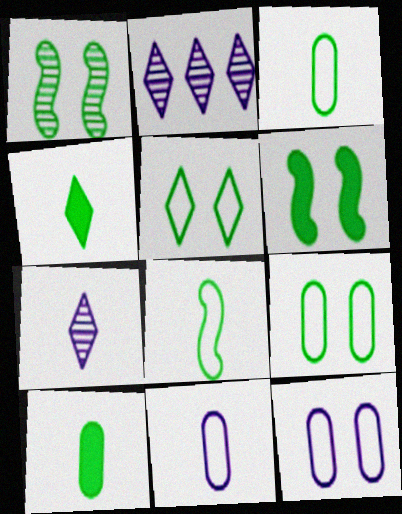[]